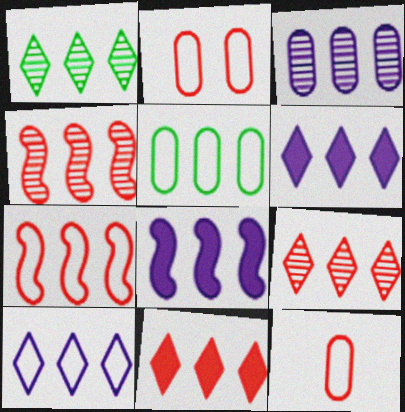[[1, 3, 4], 
[1, 10, 11], 
[3, 8, 10], 
[4, 5, 6], 
[5, 7, 10], 
[5, 8, 9]]